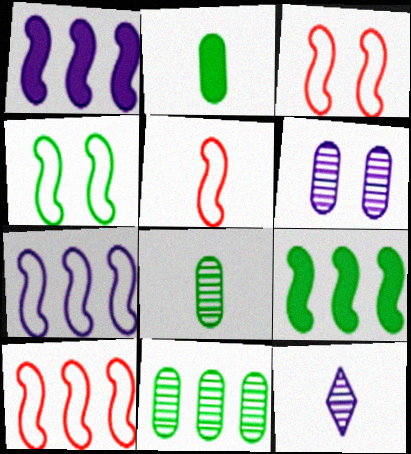[[2, 5, 12], 
[3, 5, 10], 
[4, 5, 7]]